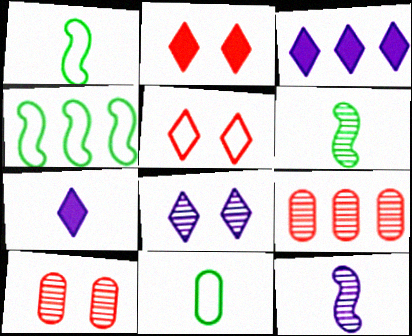[[1, 3, 10], 
[3, 4, 9], 
[4, 7, 10], 
[6, 8, 9]]